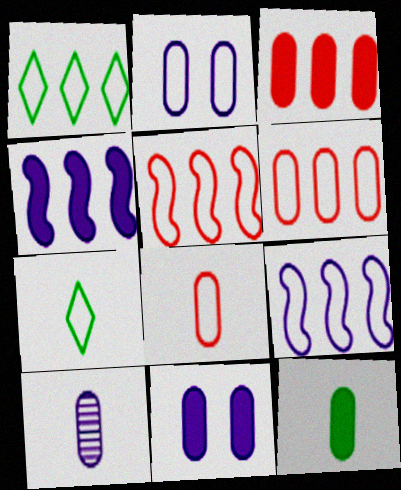[[1, 6, 9], 
[2, 5, 7], 
[3, 11, 12], 
[8, 10, 12]]